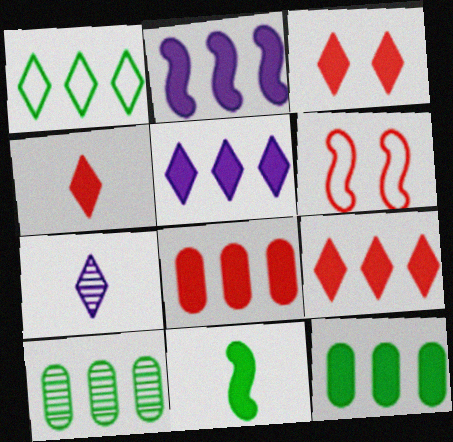[[1, 3, 7], 
[2, 9, 12], 
[3, 4, 9], 
[6, 7, 12]]